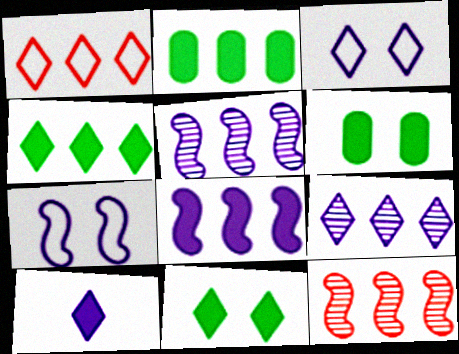[[1, 2, 5], 
[1, 4, 9], 
[3, 9, 10]]